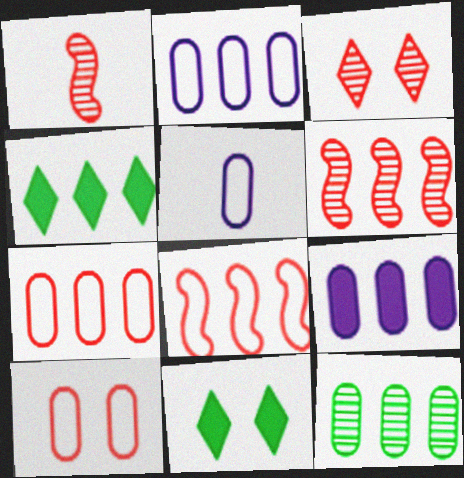[[1, 2, 11], 
[2, 4, 6], 
[5, 6, 11], 
[7, 9, 12]]